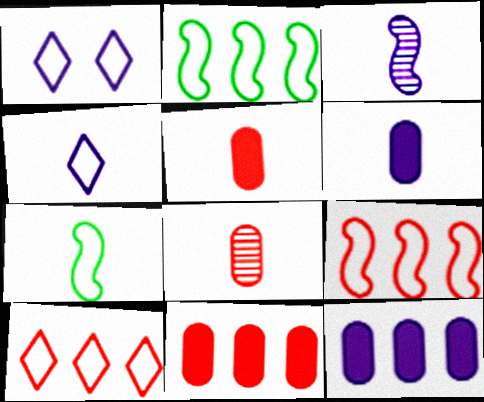[[1, 3, 12], 
[3, 4, 6]]